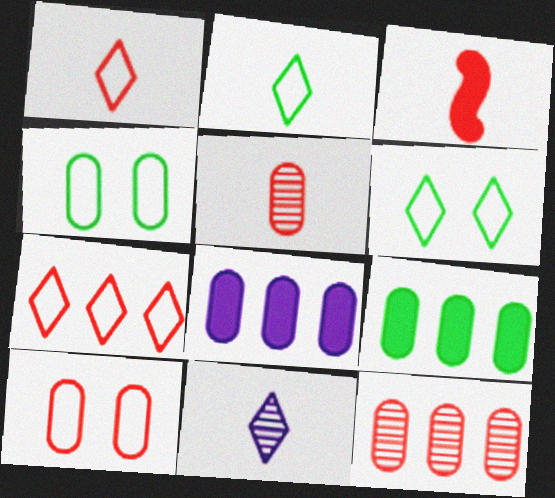[[1, 3, 5], 
[4, 5, 8]]